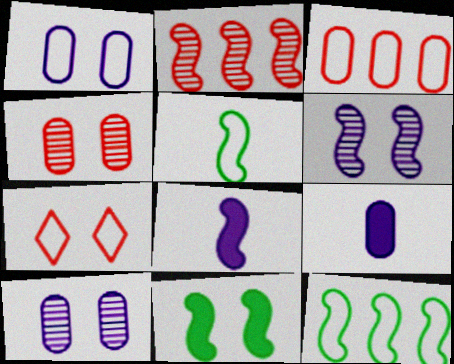[[7, 10, 11]]